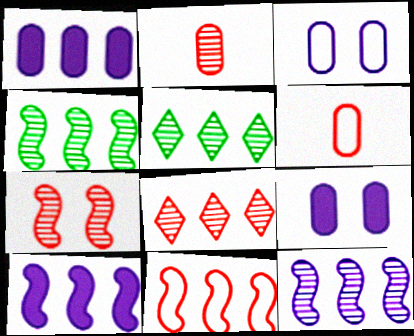[[1, 5, 11], 
[2, 7, 8], 
[4, 10, 11]]